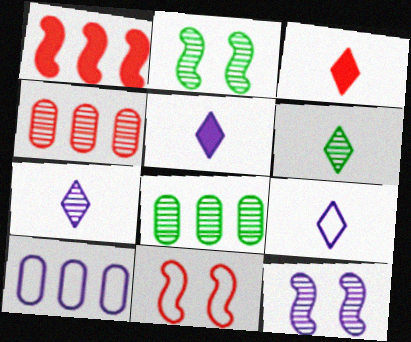[[2, 3, 10], 
[2, 4, 7], 
[2, 6, 8], 
[3, 4, 11], 
[3, 6, 9], 
[4, 6, 12], 
[5, 7, 9], 
[5, 8, 11], 
[5, 10, 12]]